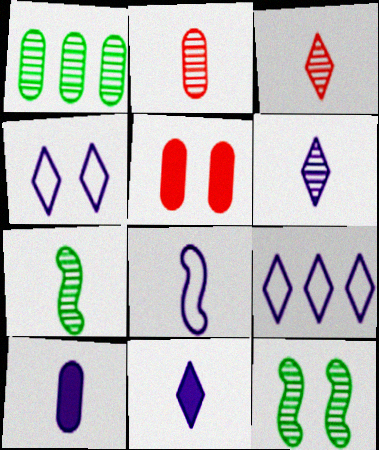[[2, 6, 7], 
[4, 5, 12], 
[5, 7, 9], 
[6, 8, 10]]